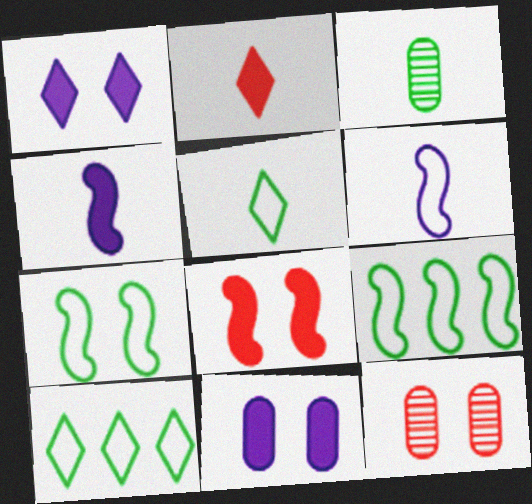[[1, 7, 12], 
[2, 3, 6], 
[4, 10, 12]]